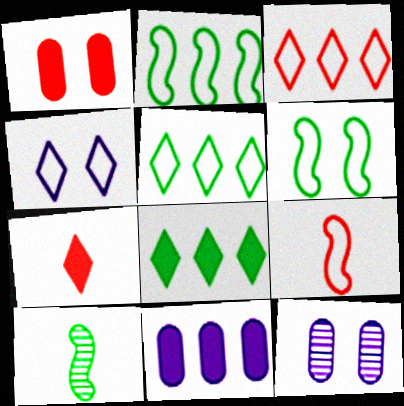[[2, 7, 12], 
[8, 9, 12]]